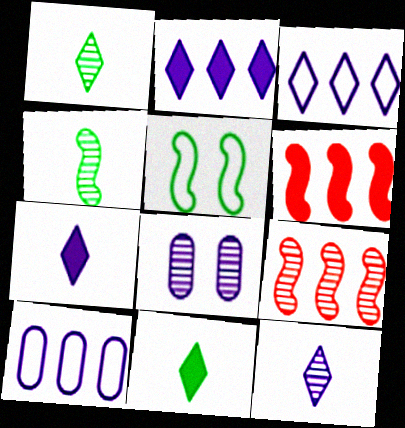[[1, 8, 9]]